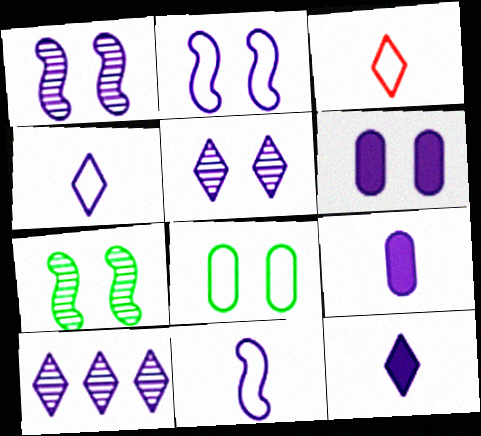[[2, 5, 6], 
[2, 9, 10], 
[6, 10, 11]]